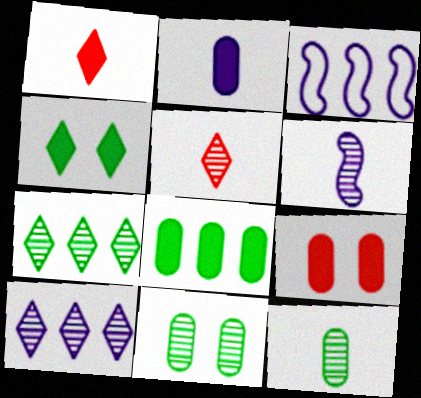[[1, 3, 11], 
[2, 8, 9], 
[5, 6, 12]]